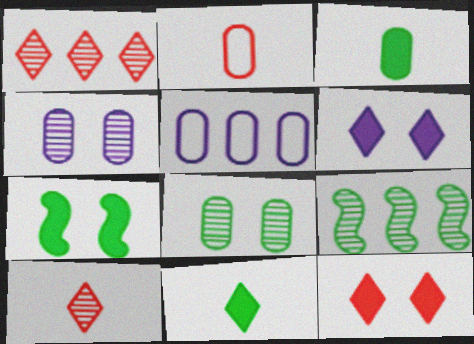[[2, 6, 9], 
[4, 9, 10], 
[5, 7, 10]]